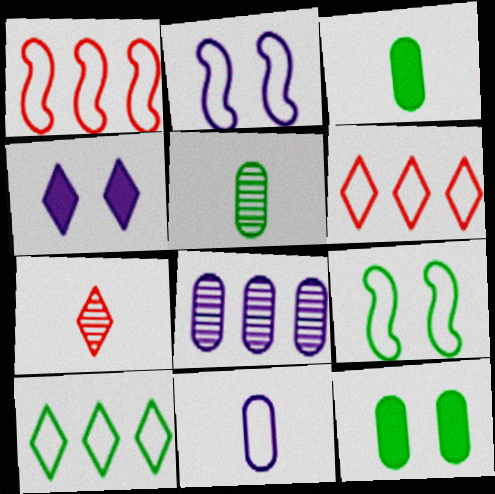[[1, 4, 5], 
[4, 7, 10], 
[6, 9, 11]]